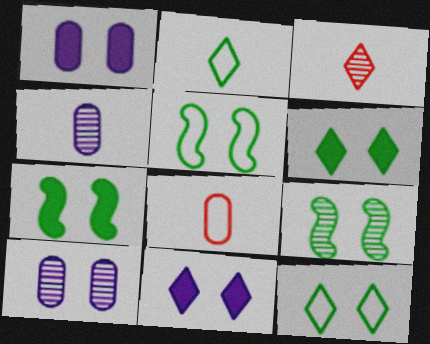[[5, 7, 9]]